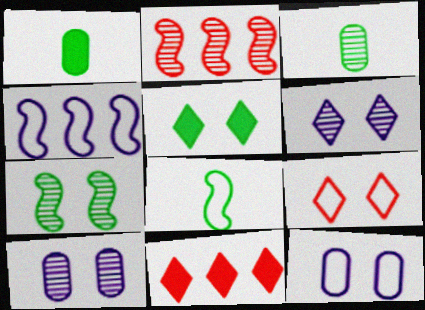[[2, 3, 6], 
[5, 6, 9], 
[8, 10, 11]]